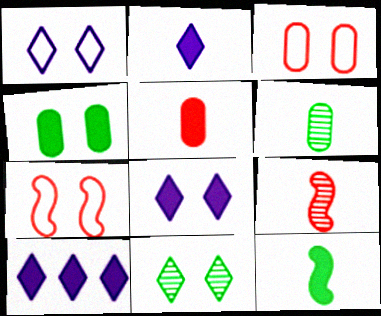[[2, 5, 12], 
[2, 8, 10], 
[6, 7, 10]]